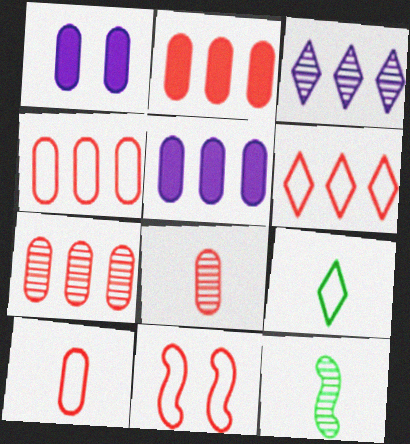[[1, 6, 12], 
[2, 4, 7], 
[6, 10, 11]]